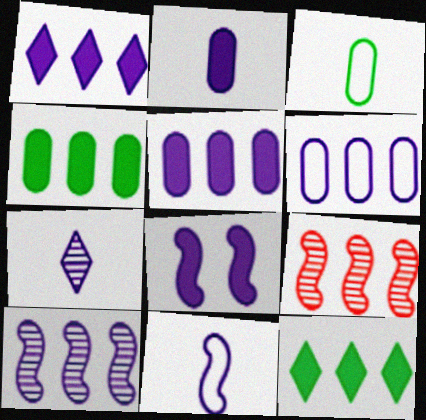[[1, 2, 8], 
[1, 6, 10], 
[2, 7, 11], 
[6, 7, 8], 
[6, 9, 12], 
[8, 10, 11]]